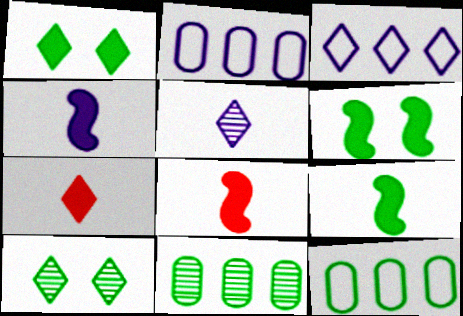[[2, 8, 10], 
[3, 7, 10], 
[4, 8, 9], 
[9, 10, 12]]